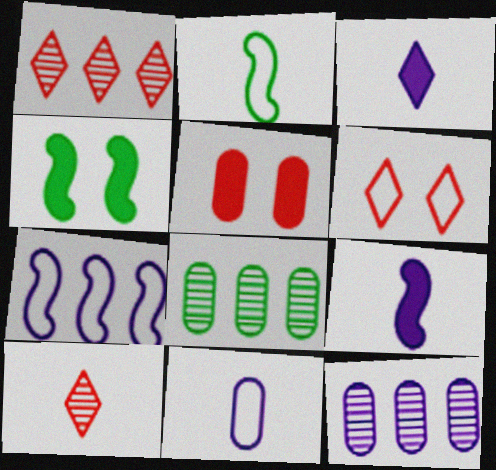[[1, 4, 11], 
[5, 8, 11], 
[6, 8, 9]]